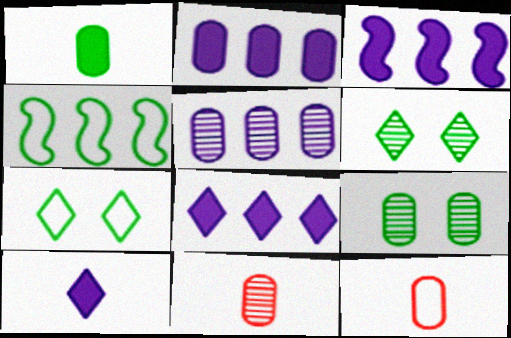[[1, 4, 6], 
[2, 3, 8], 
[2, 9, 12], 
[3, 6, 12], 
[3, 7, 11], 
[5, 9, 11]]